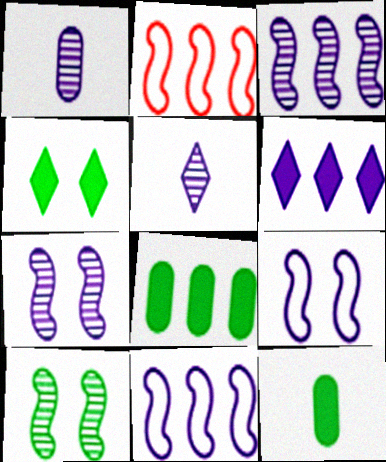[[1, 2, 4], 
[1, 6, 9]]